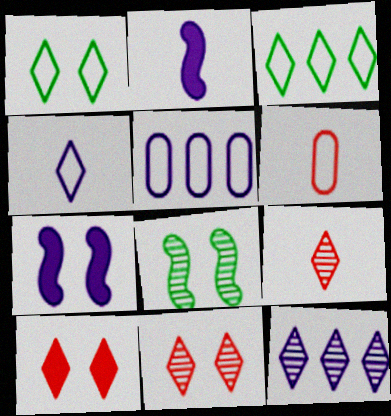[]